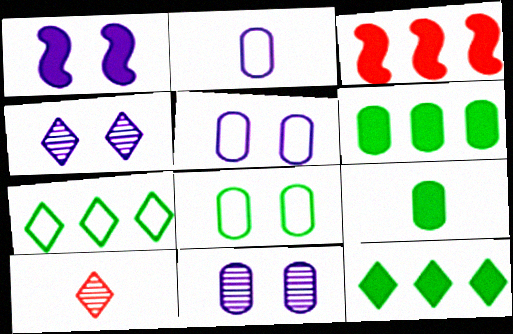[[1, 4, 5]]